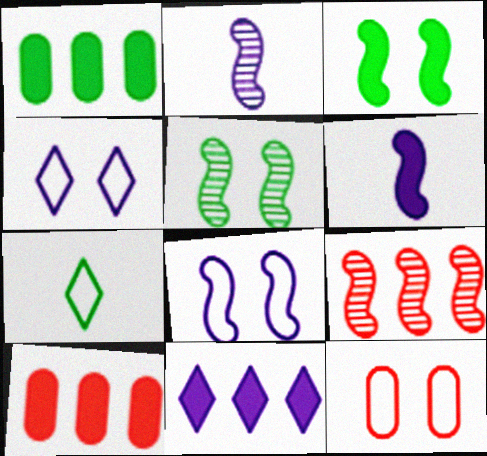[[1, 5, 7], 
[2, 5, 9]]